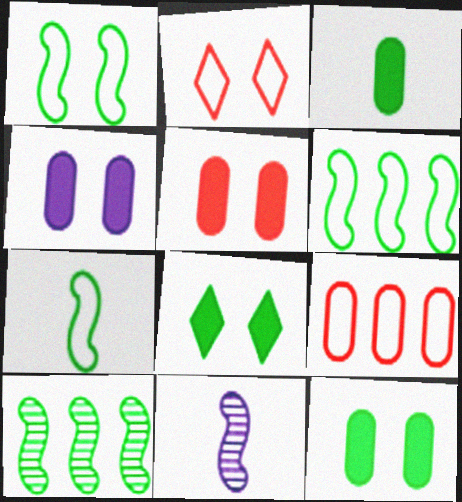[[1, 6, 7], 
[4, 5, 12], 
[8, 9, 11]]